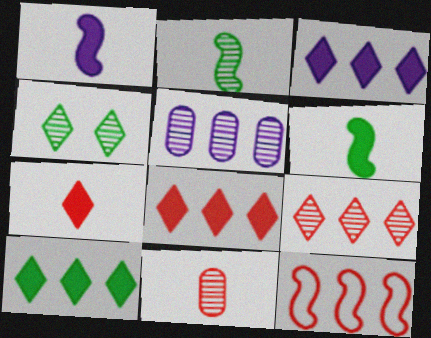[[3, 8, 10], 
[5, 10, 12]]